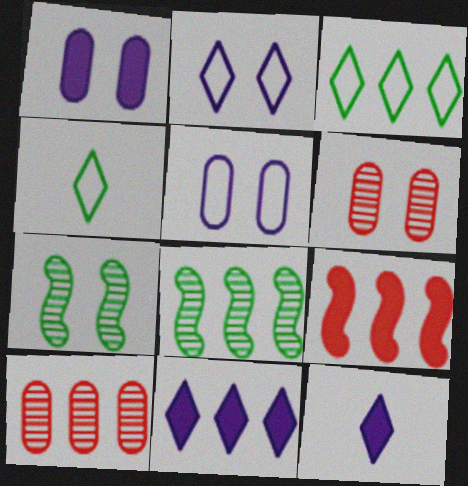[]